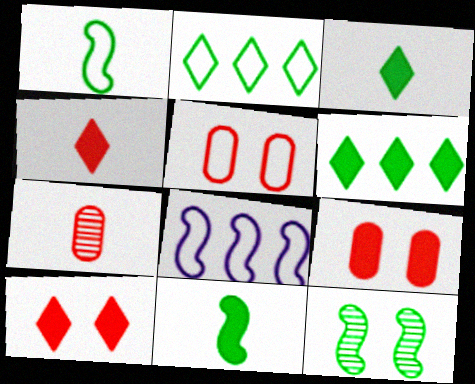[]